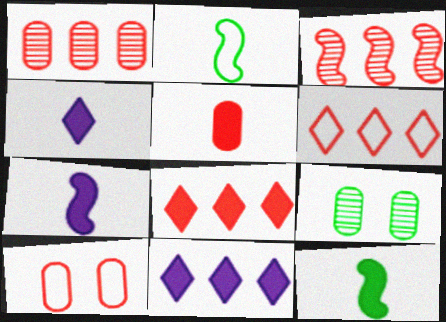[[1, 5, 10], 
[4, 5, 12], 
[6, 7, 9]]